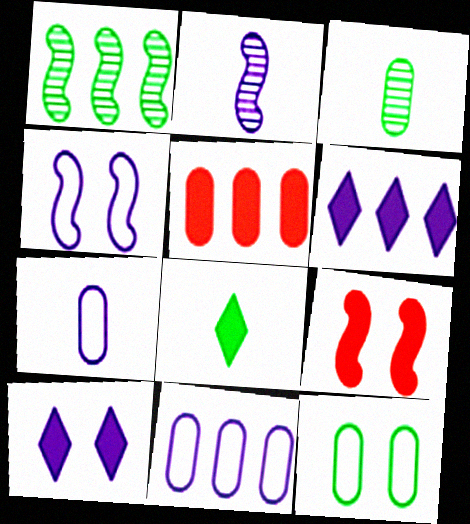[[1, 8, 12], 
[2, 10, 11]]